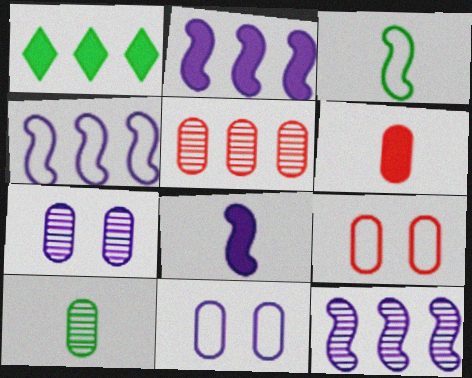[[1, 4, 5], 
[2, 4, 12], 
[5, 6, 9], 
[5, 7, 10]]